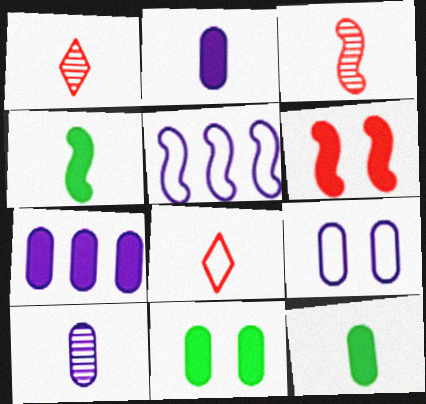[[1, 5, 11], 
[4, 8, 10], 
[7, 9, 10]]